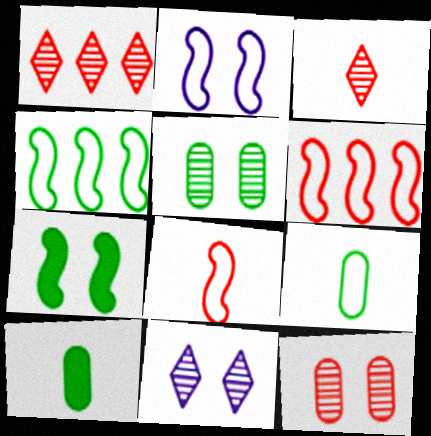[[1, 2, 10], 
[2, 4, 8], 
[6, 10, 11]]